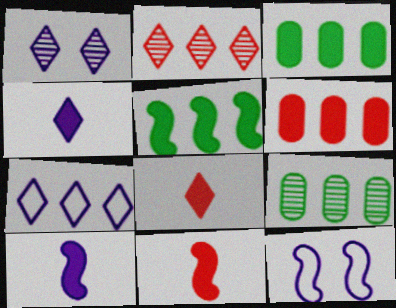[[1, 4, 7], 
[8, 9, 12]]